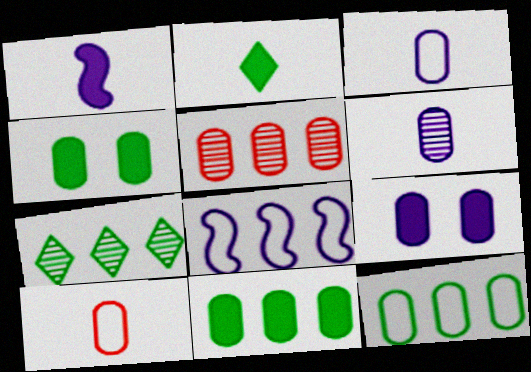[[3, 4, 5]]